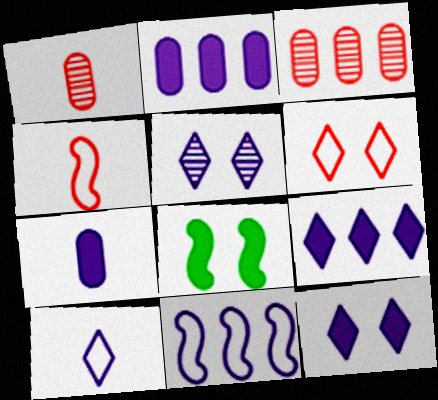[[3, 8, 10], 
[5, 7, 11], 
[5, 9, 10]]